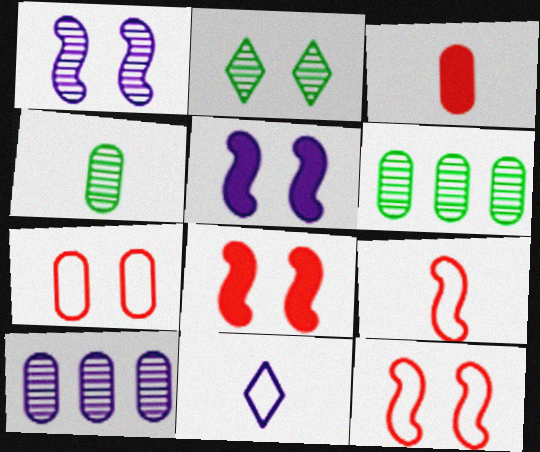[[2, 5, 7], 
[5, 10, 11], 
[6, 8, 11]]